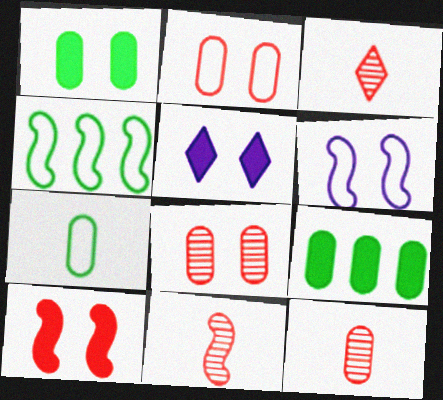[[1, 5, 10], 
[3, 6, 9], 
[3, 11, 12], 
[4, 5, 12]]